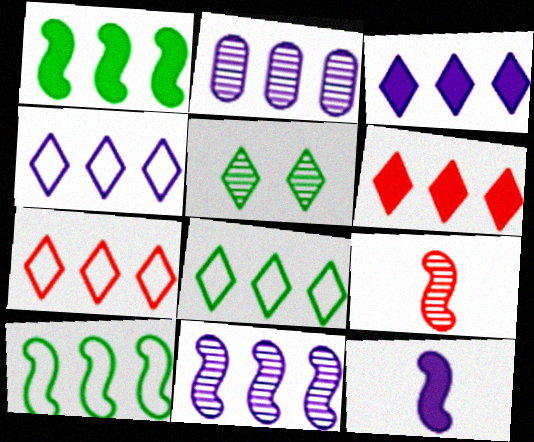[[1, 2, 7], 
[2, 5, 9], 
[2, 6, 10], 
[4, 7, 8]]